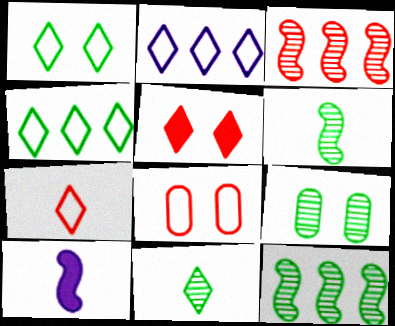[[1, 2, 7], 
[2, 5, 11], 
[9, 11, 12]]